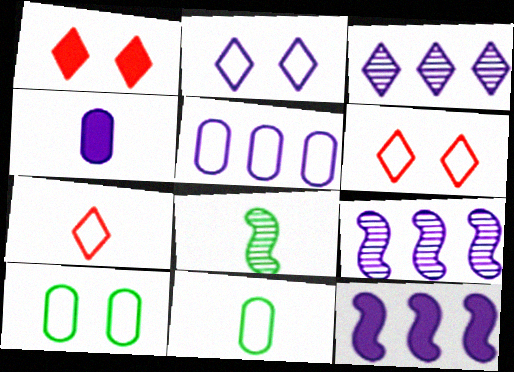[[1, 5, 8], 
[1, 9, 11], 
[2, 4, 9], 
[3, 5, 12], 
[4, 7, 8]]